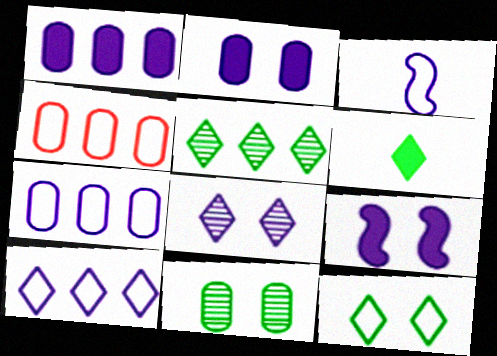[[1, 3, 8], 
[3, 4, 12], 
[5, 6, 12]]